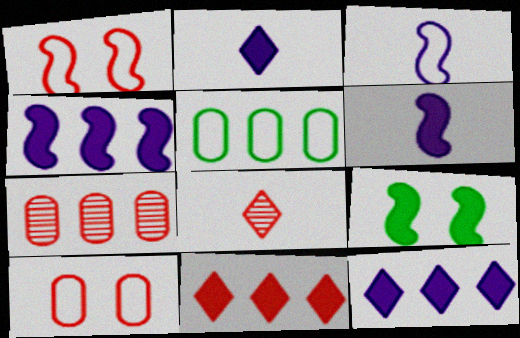[]